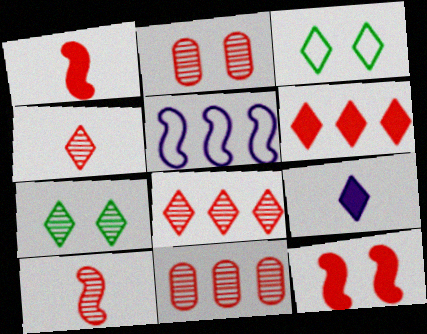[[2, 8, 10], 
[3, 8, 9]]